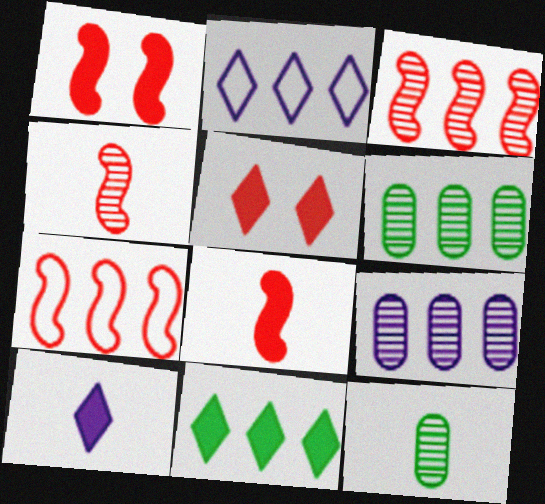[[1, 2, 12], 
[1, 4, 7], 
[5, 10, 11], 
[7, 9, 11]]